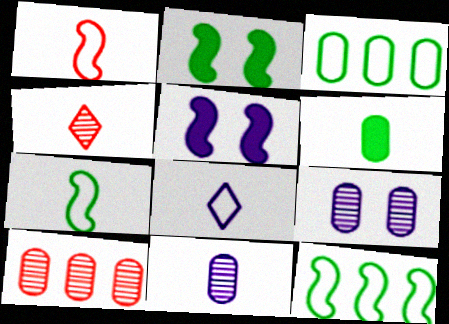[[2, 8, 10], 
[3, 4, 5]]